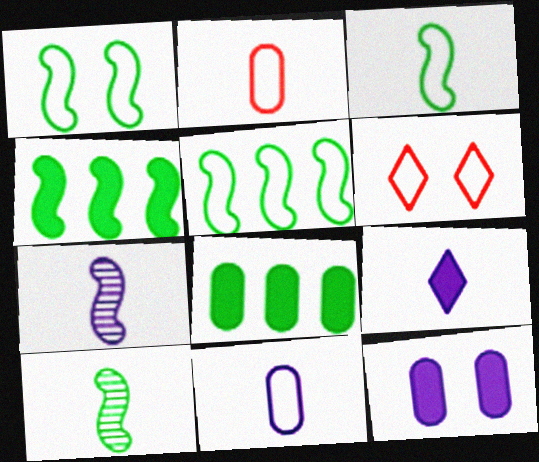[[1, 3, 5], 
[1, 4, 10], 
[2, 9, 10], 
[5, 6, 11], 
[6, 7, 8], 
[7, 9, 11]]